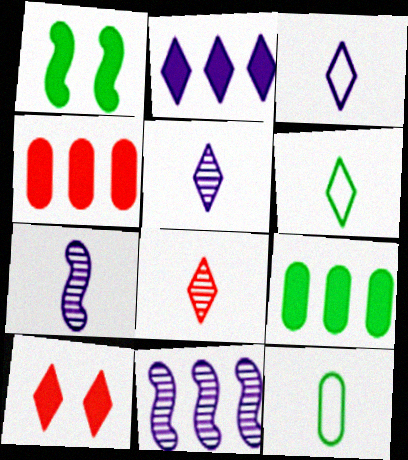[[10, 11, 12]]